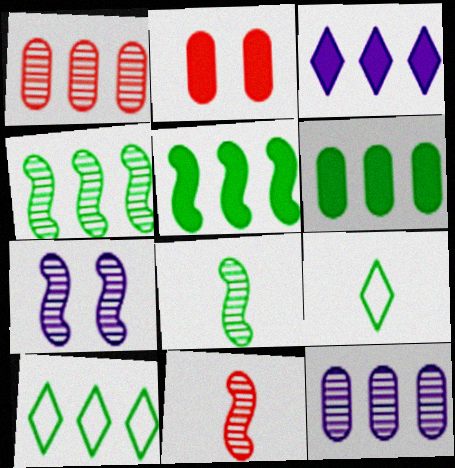[[4, 6, 10], 
[4, 7, 11]]